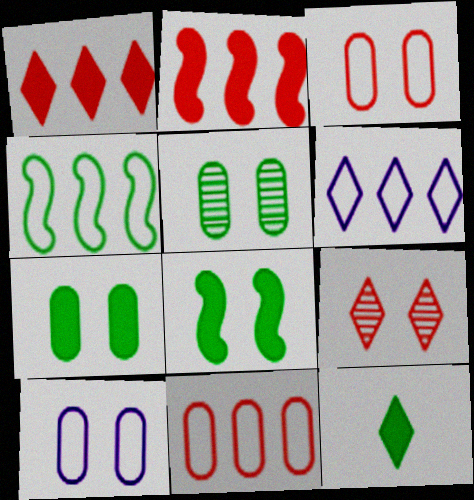[[4, 5, 12], 
[4, 6, 11], 
[6, 9, 12], 
[8, 9, 10]]